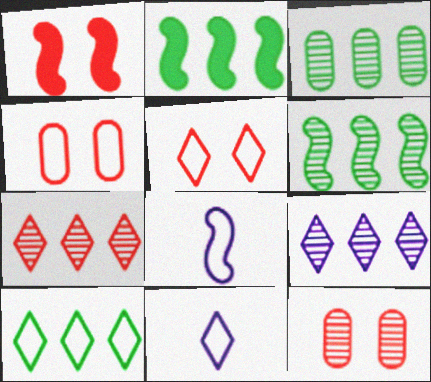[[1, 3, 11], 
[1, 5, 12], 
[1, 6, 8], 
[2, 3, 10], 
[2, 11, 12], 
[4, 8, 10], 
[5, 10, 11]]